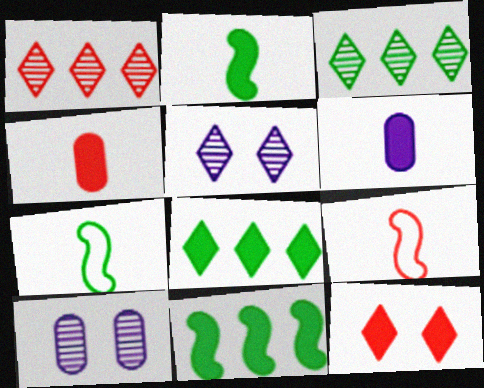[[6, 11, 12], 
[8, 9, 10]]